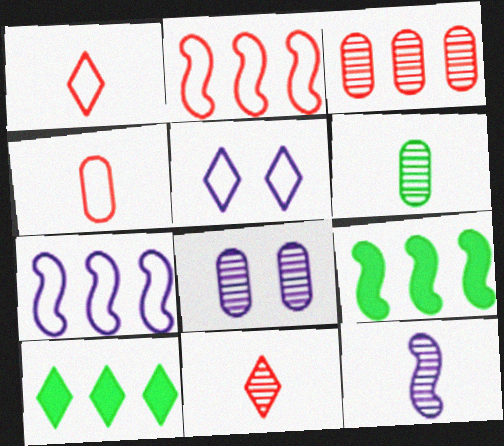[[1, 8, 9], 
[3, 6, 8], 
[3, 7, 10], 
[5, 10, 11], 
[6, 11, 12]]